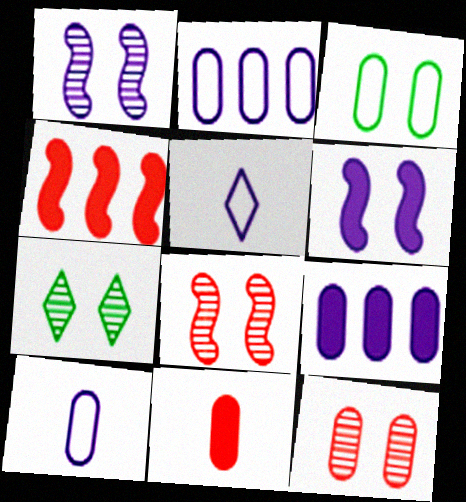[[1, 5, 9], 
[1, 7, 12], 
[4, 7, 10]]